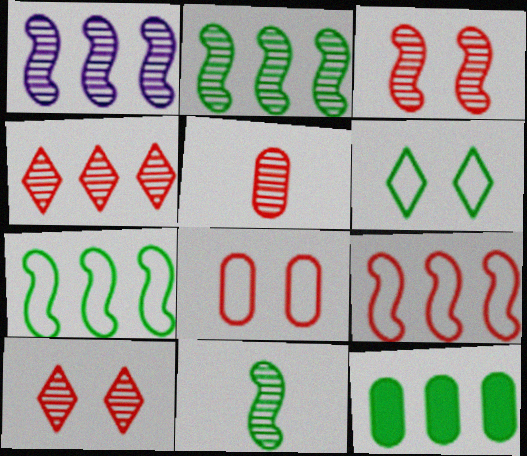[[1, 3, 11], 
[3, 4, 5], 
[6, 11, 12]]